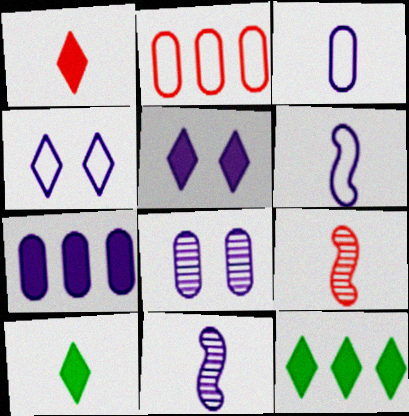[[1, 5, 12], 
[3, 7, 8], 
[3, 9, 10], 
[4, 7, 11]]